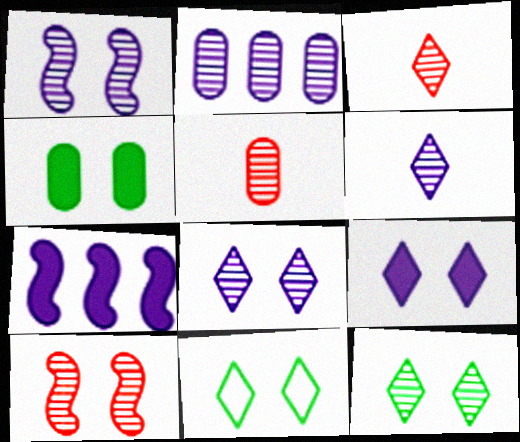[[1, 2, 6], 
[5, 7, 11]]